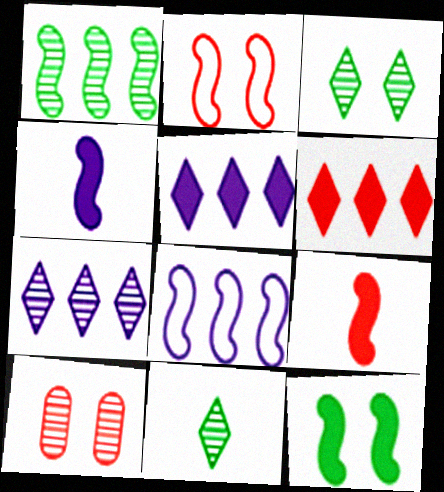[[1, 2, 4]]